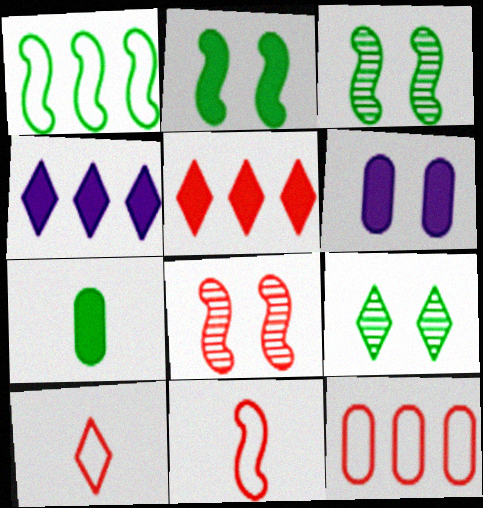[[1, 7, 9], 
[4, 9, 10]]